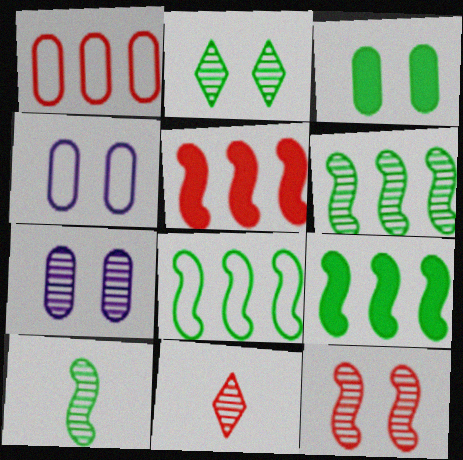[[2, 7, 12], 
[4, 9, 11], 
[6, 7, 11], 
[6, 8, 9]]